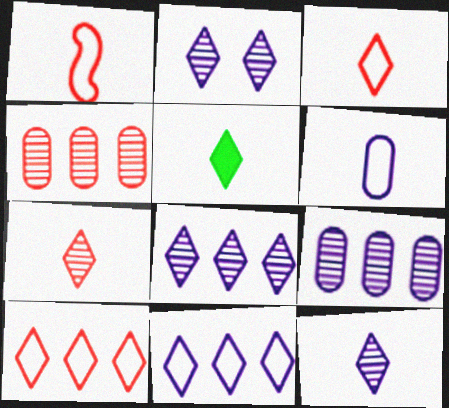[[2, 5, 10], 
[2, 8, 12], 
[3, 5, 12]]